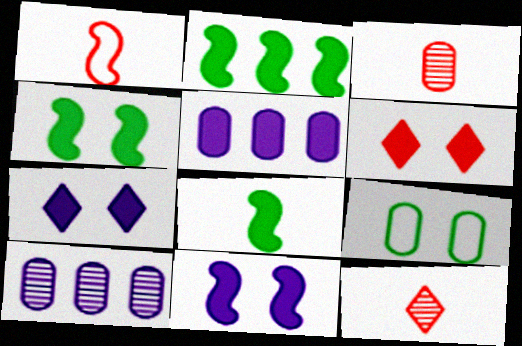[[2, 4, 8], 
[3, 5, 9], 
[5, 6, 8]]